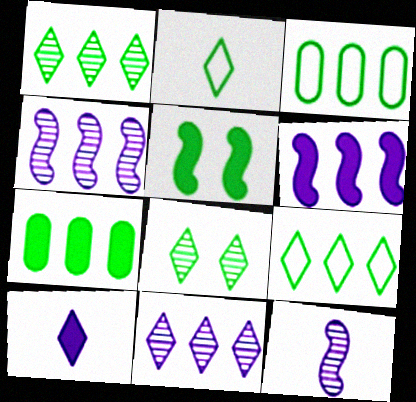[]